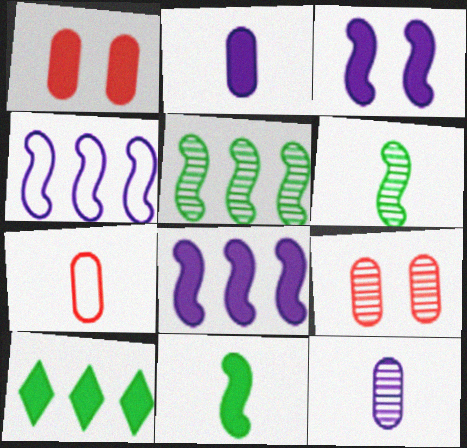[]